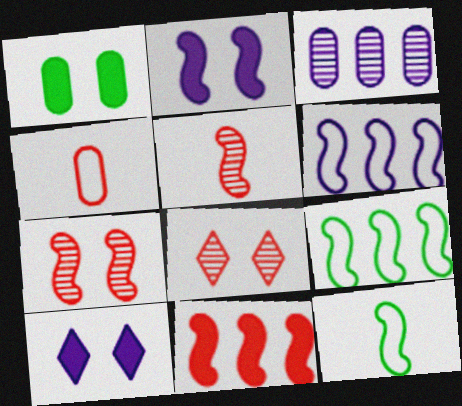[[1, 3, 4], 
[2, 5, 9], 
[4, 8, 11]]